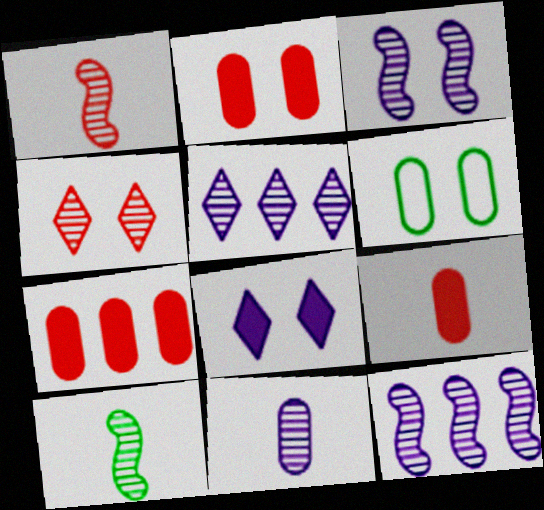[[2, 7, 9], 
[3, 5, 11], 
[6, 7, 11]]